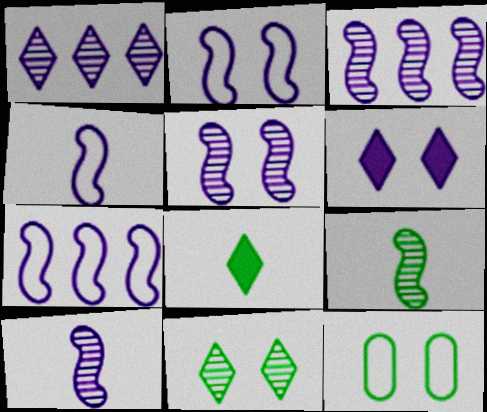[[2, 4, 7], 
[3, 5, 10]]